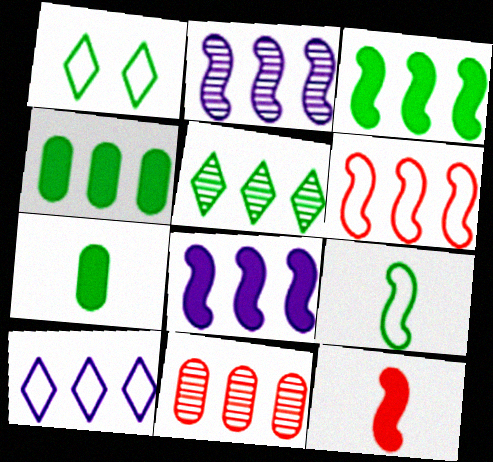[[2, 3, 6], 
[2, 5, 11], 
[3, 10, 11]]